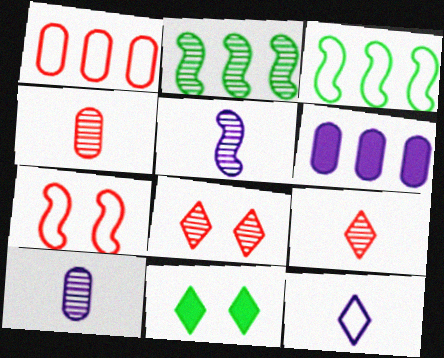[[1, 5, 11], 
[2, 8, 10]]